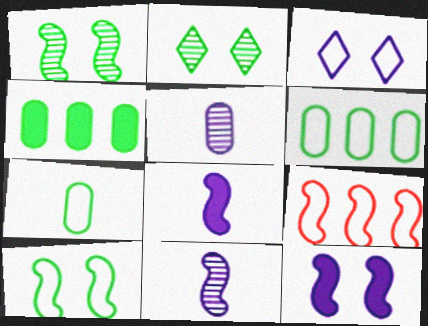[[1, 8, 9], 
[3, 7, 9]]